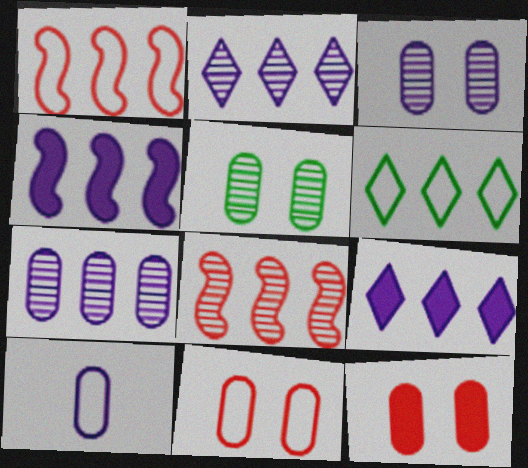[]